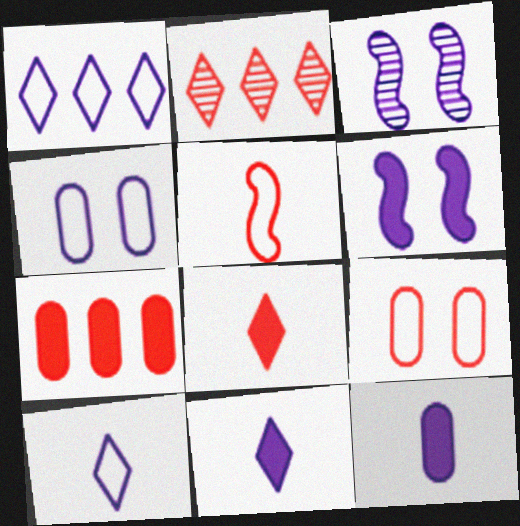[[1, 3, 12]]